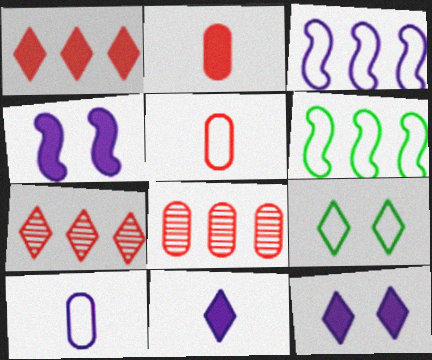[[3, 5, 9], 
[7, 9, 11]]